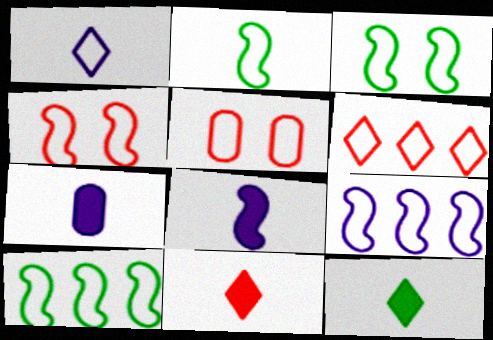[[1, 5, 10], 
[2, 3, 10], 
[2, 4, 9]]